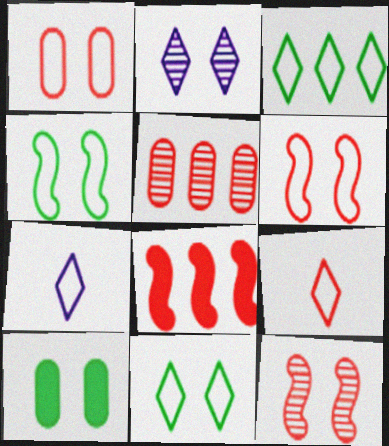[[2, 6, 10]]